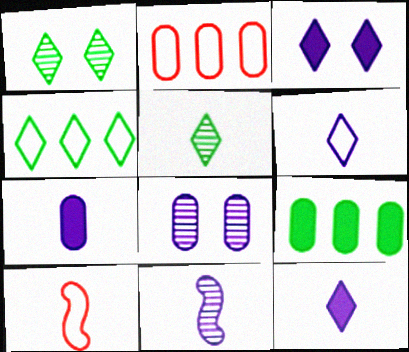[[5, 7, 10], 
[6, 7, 11]]